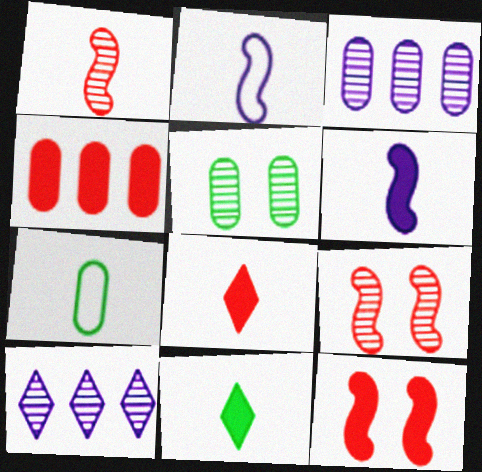[[1, 5, 10], 
[4, 8, 12], 
[7, 10, 12]]